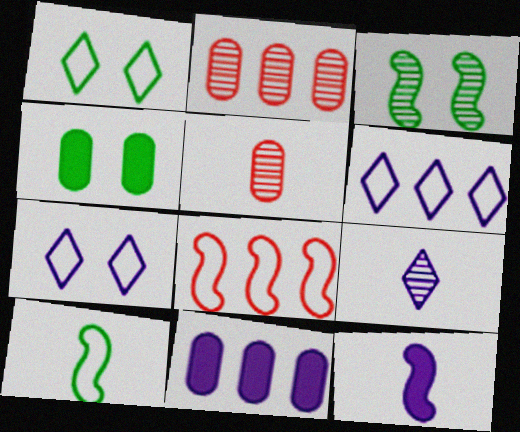[[1, 2, 12], 
[1, 3, 4], 
[2, 3, 9], 
[3, 8, 12], 
[4, 8, 9]]